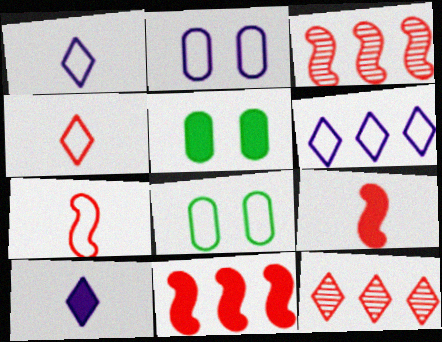[[1, 3, 5], 
[3, 8, 10], 
[5, 10, 11], 
[6, 7, 8]]